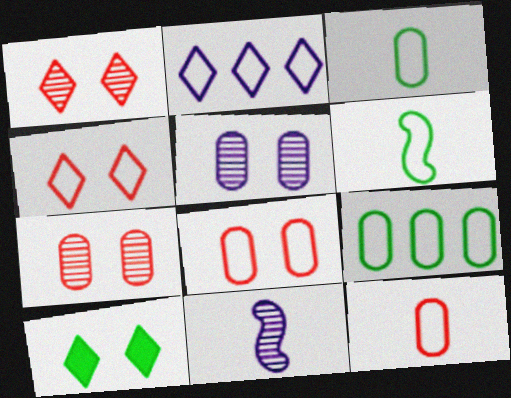[[2, 6, 8]]